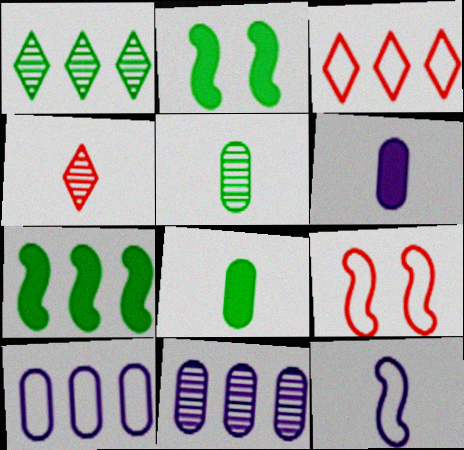[[1, 6, 9], 
[2, 4, 10], 
[3, 7, 11], 
[4, 8, 12]]